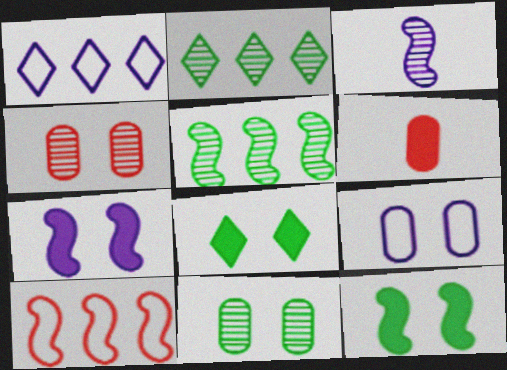[[2, 3, 4], 
[3, 10, 12]]